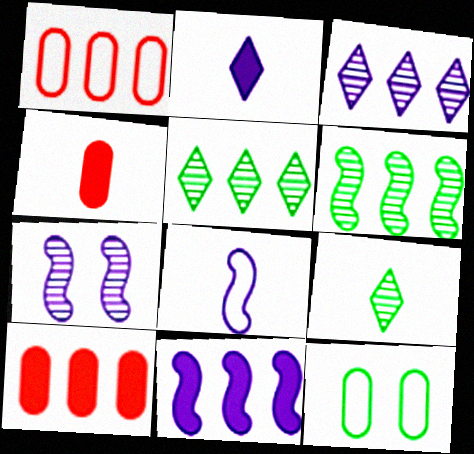[[1, 5, 11], 
[4, 8, 9], 
[7, 8, 11]]